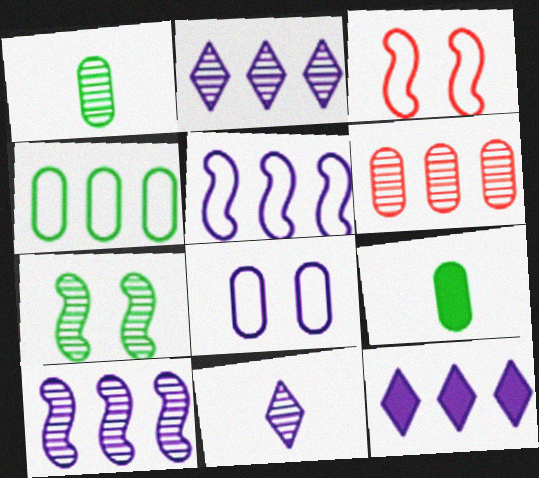[[1, 3, 12], 
[2, 3, 9], 
[6, 7, 11], 
[6, 8, 9]]